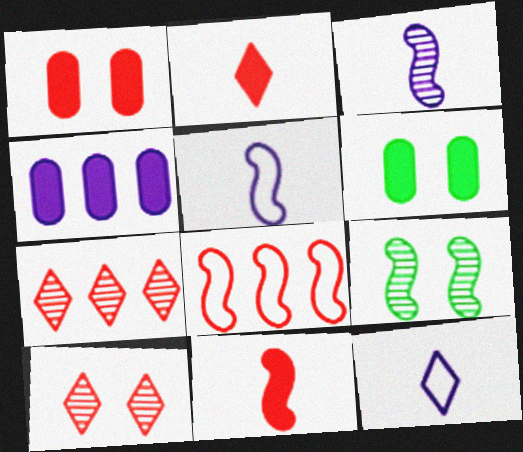[[5, 6, 7]]